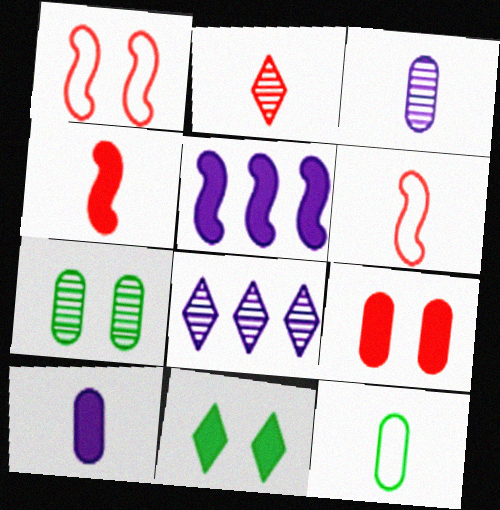[]